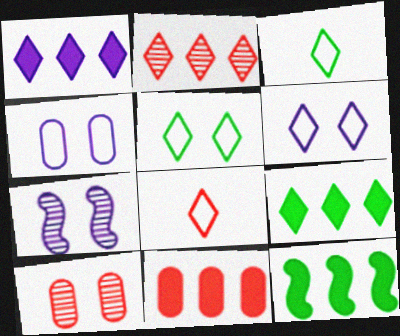[[1, 11, 12], 
[3, 7, 11]]